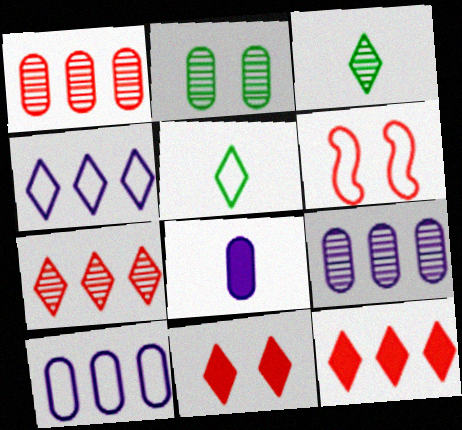[[3, 4, 11], 
[5, 6, 10]]